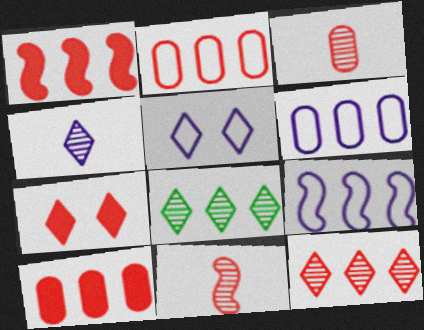[[1, 2, 12], 
[1, 6, 8], 
[2, 7, 11], 
[8, 9, 10]]